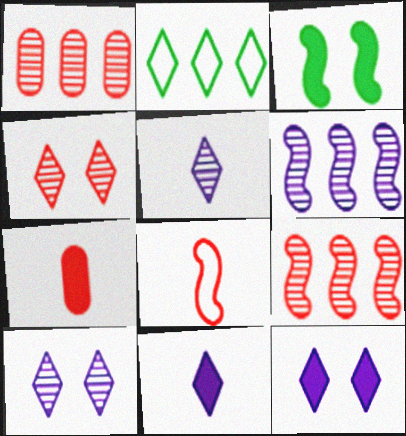[[2, 4, 11], 
[3, 6, 8]]